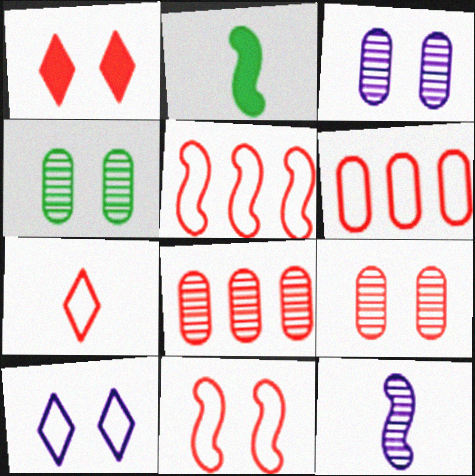[[1, 9, 11], 
[2, 8, 10], 
[3, 4, 9], 
[6, 7, 11]]